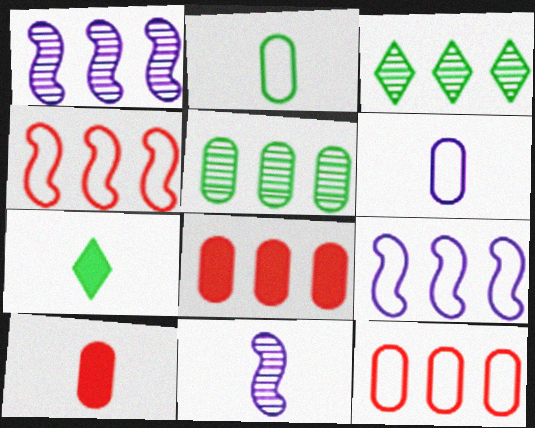[[3, 8, 9]]